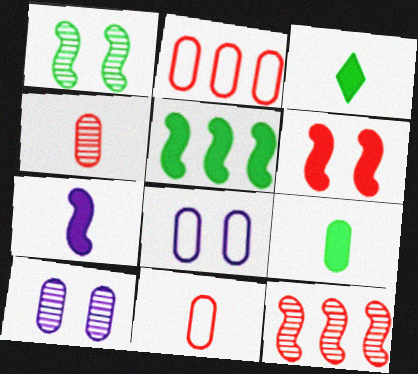[[2, 9, 10], 
[3, 8, 12], 
[5, 6, 7]]